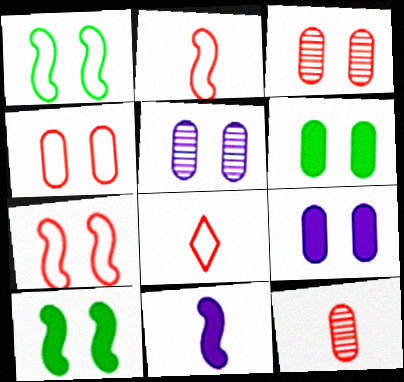[[4, 5, 6]]